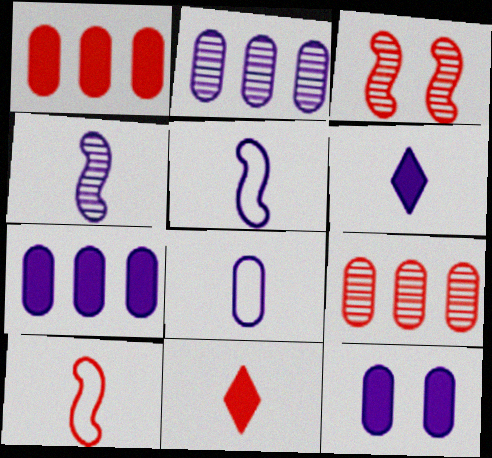[[2, 8, 12], 
[4, 6, 8]]